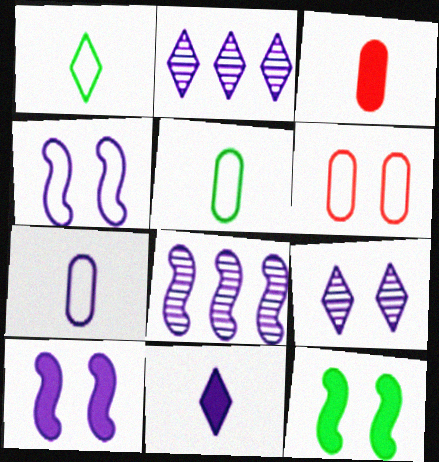[[2, 7, 10], 
[6, 9, 12]]